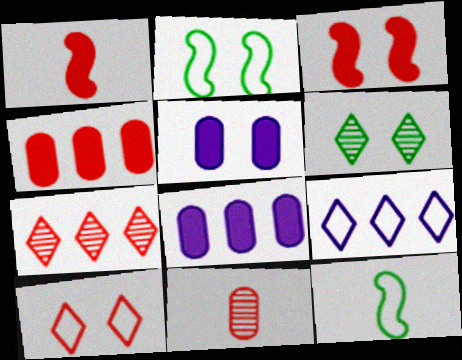[[5, 7, 12]]